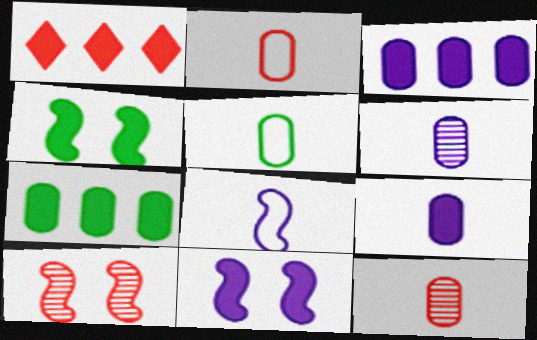[[1, 2, 10], 
[1, 4, 9], 
[5, 9, 12]]